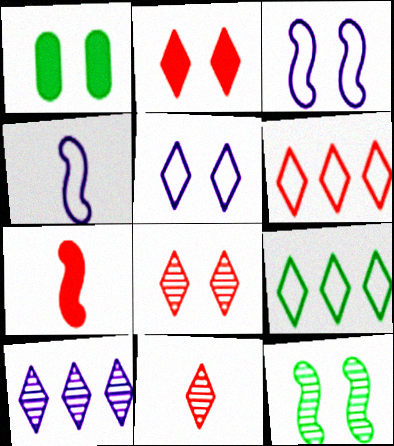[[1, 3, 8], 
[2, 6, 11]]